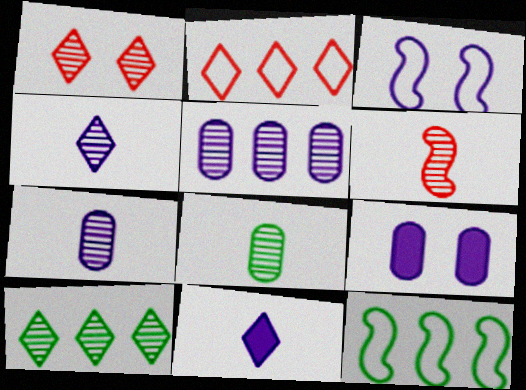[[1, 4, 10], 
[3, 5, 11], 
[4, 6, 8]]